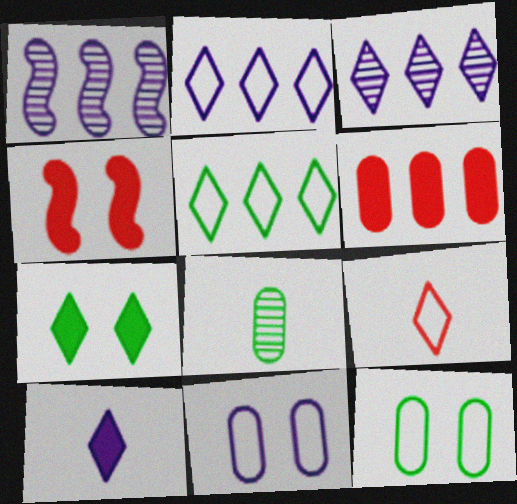[[1, 5, 6], 
[1, 10, 11], 
[2, 4, 8], 
[3, 7, 9], 
[6, 8, 11]]